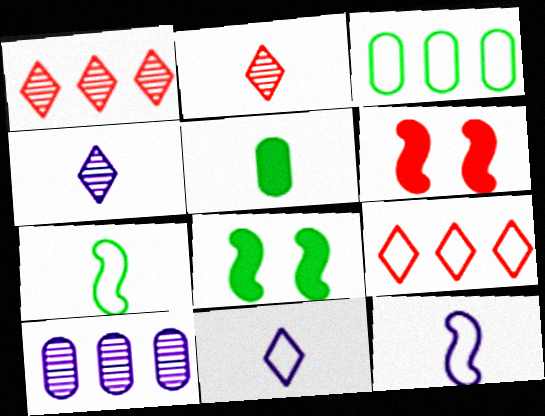[[2, 5, 12], 
[3, 4, 6]]